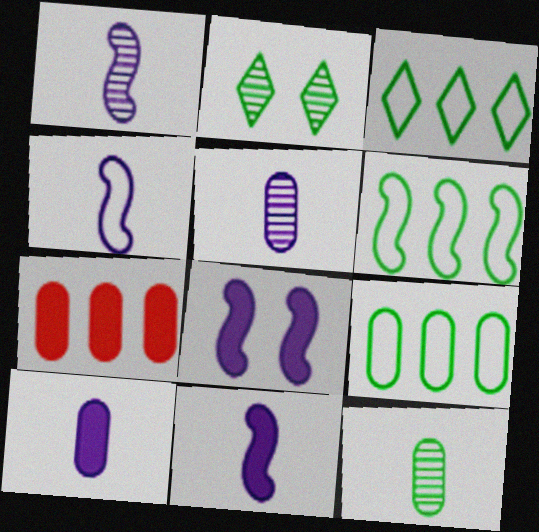[[1, 4, 11], 
[2, 4, 7], 
[3, 6, 9]]